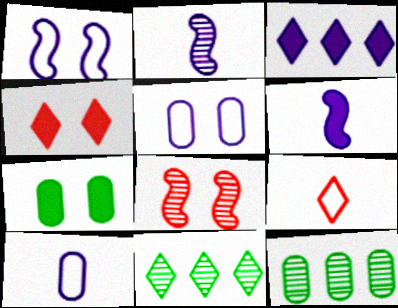[[2, 3, 5]]